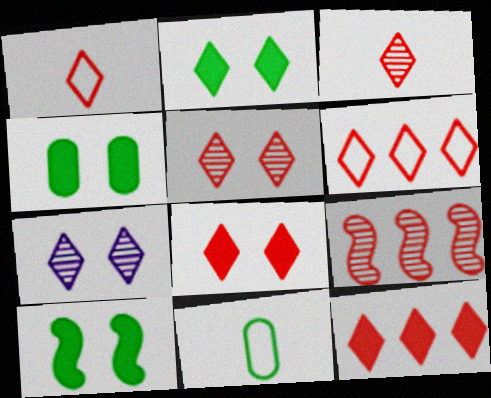[[1, 5, 12], 
[2, 4, 10], 
[3, 6, 8]]